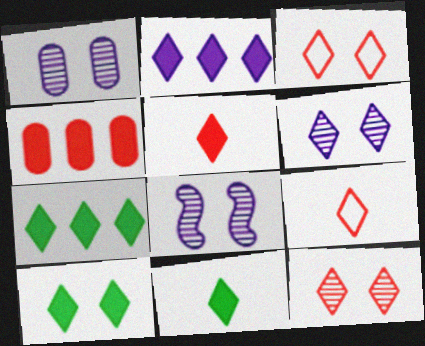[[1, 6, 8], 
[2, 5, 10], 
[3, 6, 10], 
[6, 7, 9], 
[7, 10, 11]]